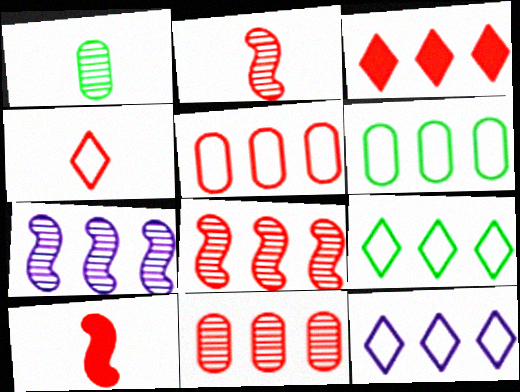[[3, 5, 8], 
[3, 6, 7]]